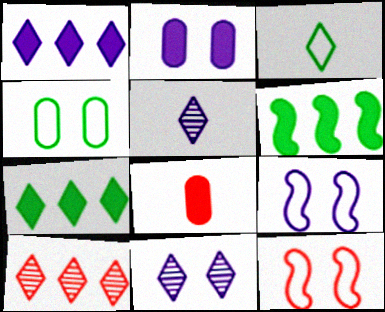[[2, 9, 11], 
[8, 10, 12]]